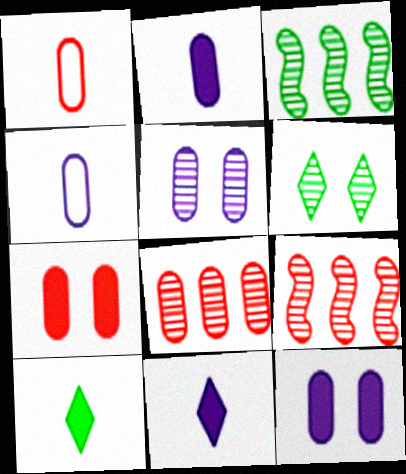[[1, 7, 8]]